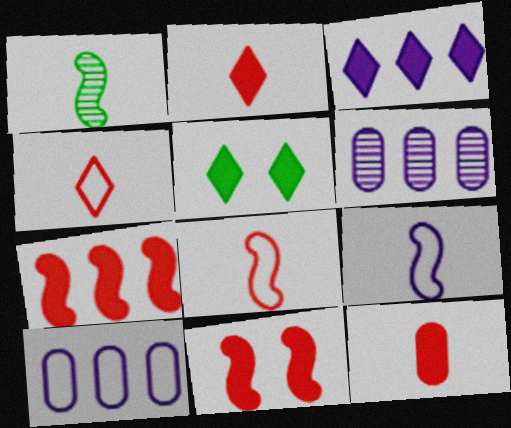[[2, 3, 5], 
[5, 6, 8]]